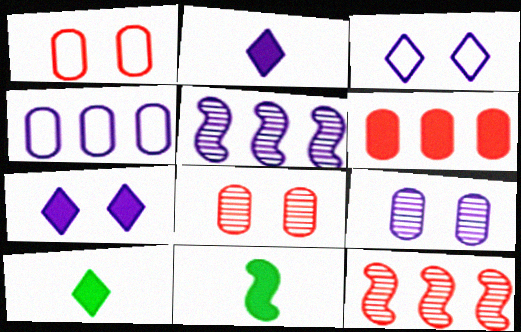[[1, 5, 10], 
[6, 7, 11]]